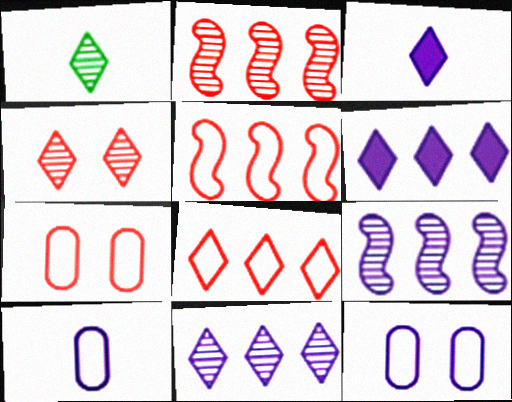[[1, 4, 11], 
[3, 9, 12]]